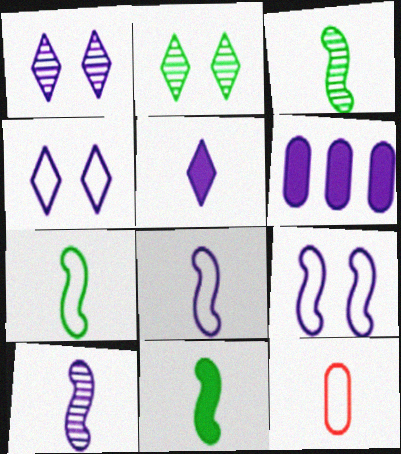[[1, 6, 8], 
[3, 5, 12], 
[3, 7, 11], 
[4, 6, 10]]